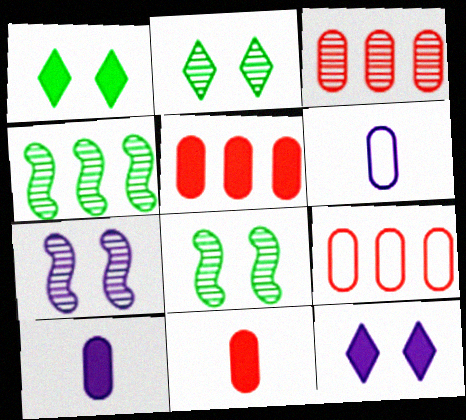[[3, 5, 9]]